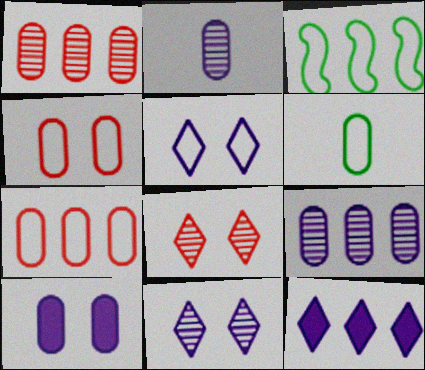[[1, 3, 12], 
[1, 6, 10]]